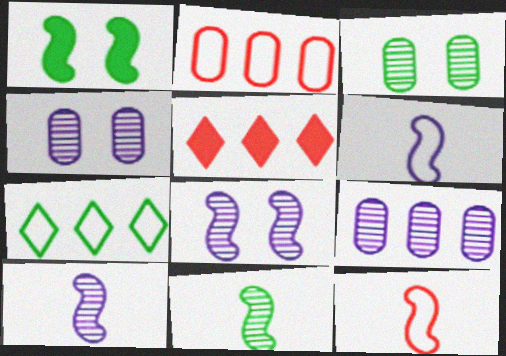[[3, 5, 6]]